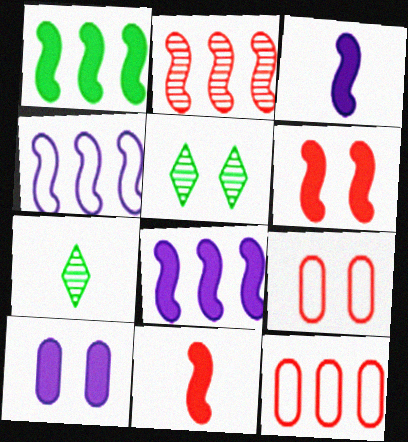[[1, 2, 4], 
[1, 3, 6], 
[3, 5, 12], 
[7, 8, 9]]